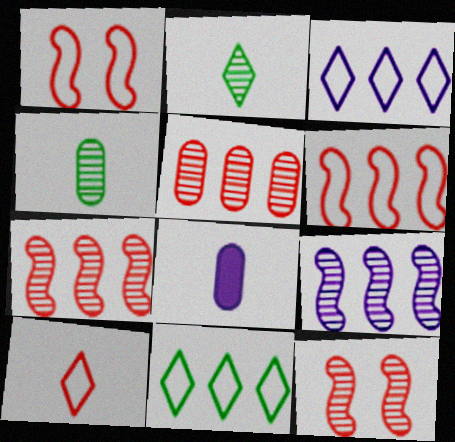[[8, 11, 12]]